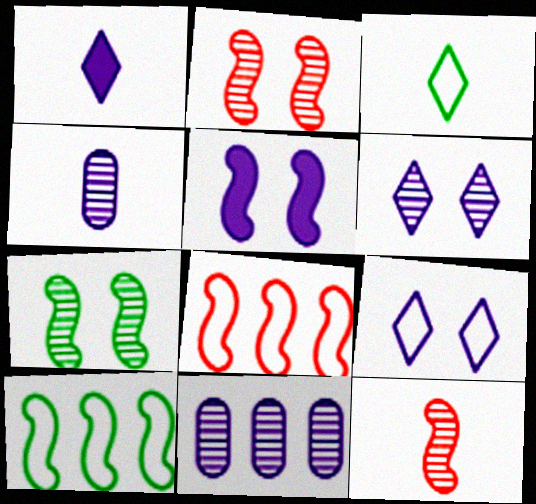[[5, 10, 12]]